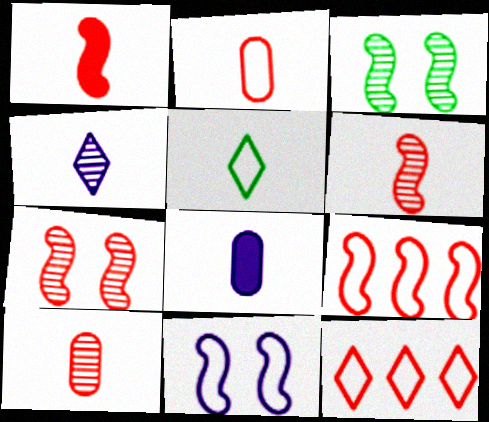[[1, 7, 9], 
[3, 8, 12], 
[5, 6, 8]]